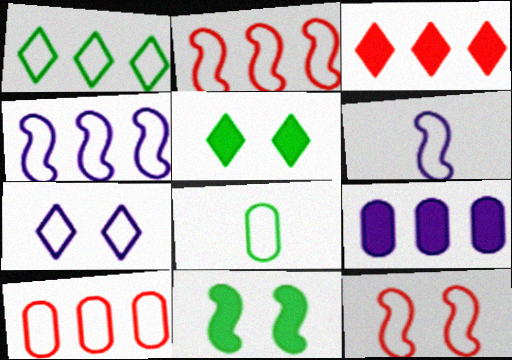[[1, 4, 10], 
[2, 7, 8]]